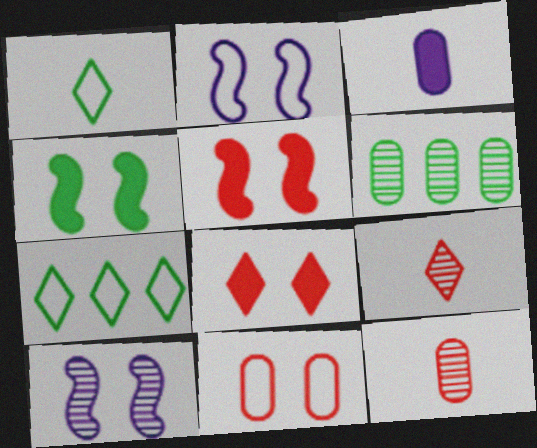[[1, 4, 6], 
[3, 6, 11], 
[6, 9, 10]]